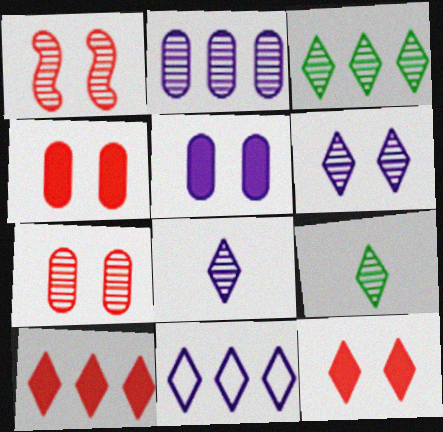[[1, 2, 9], 
[3, 10, 11], 
[9, 11, 12]]